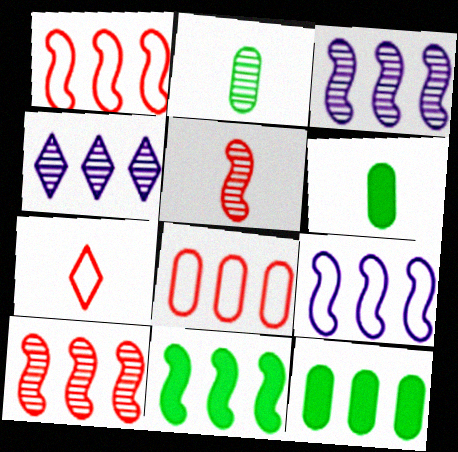[[1, 3, 11], 
[1, 4, 12], 
[4, 8, 11], 
[9, 10, 11]]